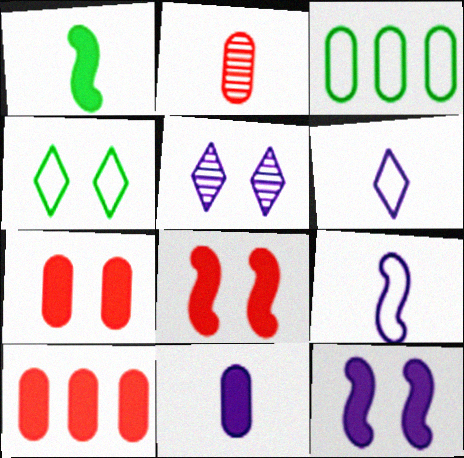[[1, 2, 6]]